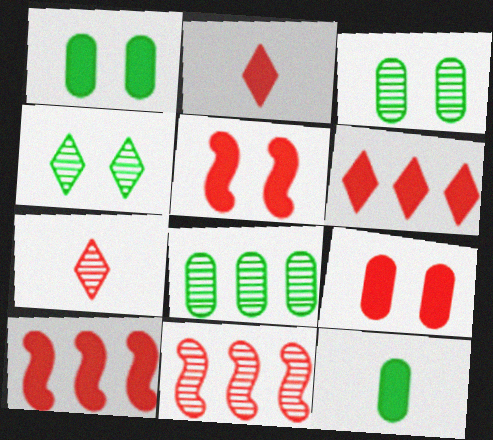[[2, 9, 10]]